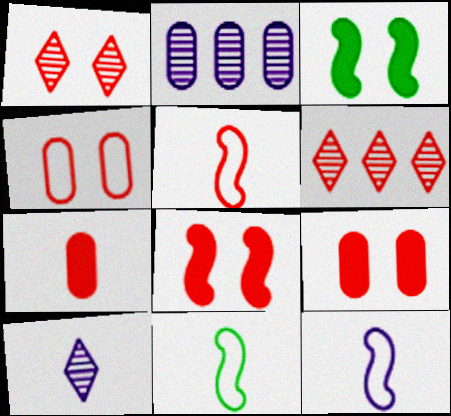[[1, 4, 8], 
[5, 6, 9], 
[5, 11, 12], 
[7, 10, 11]]